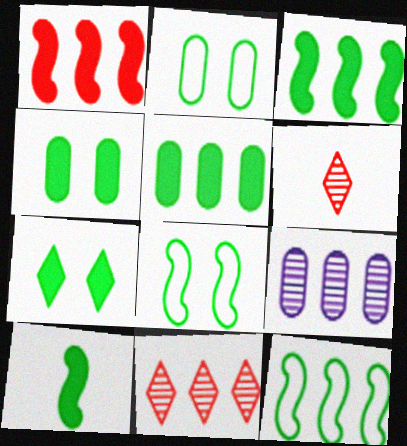[[5, 7, 10]]